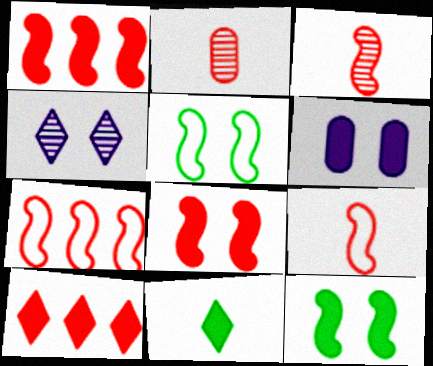[[1, 6, 11], 
[3, 7, 8]]